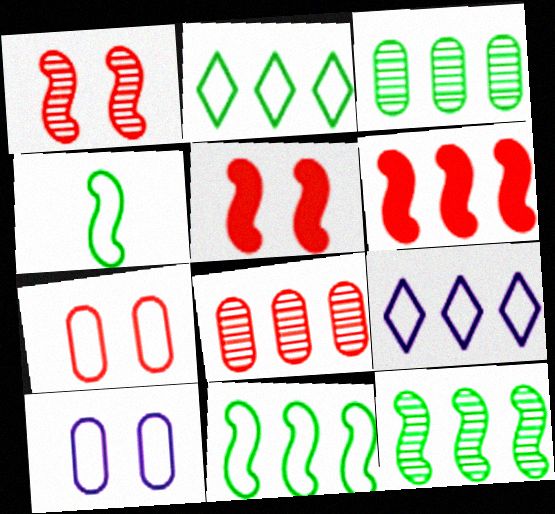[[3, 6, 9], 
[4, 7, 9]]